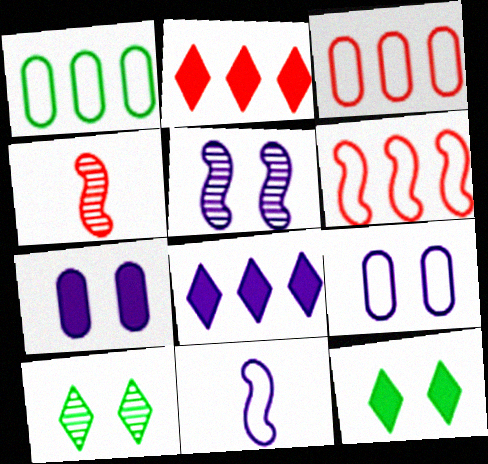[]